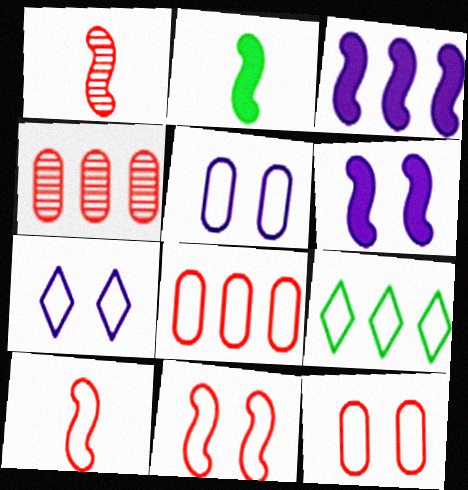[[2, 4, 7], 
[3, 4, 9], 
[5, 9, 10]]